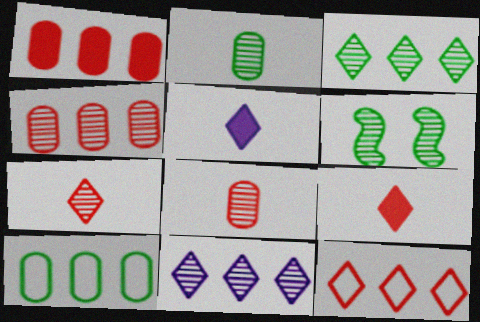[[2, 3, 6], 
[6, 8, 11]]